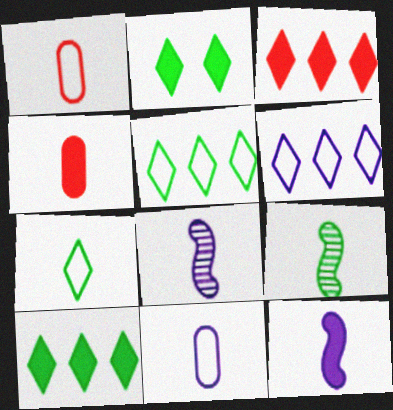[[4, 7, 8]]